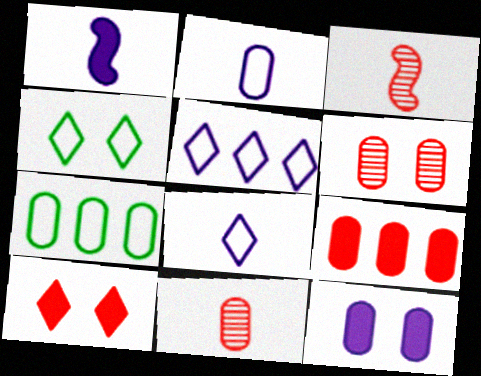[[7, 11, 12]]